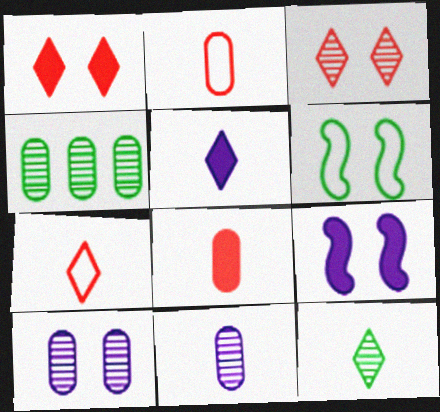[[1, 6, 10], 
[4, 7, 9], 
[5, 7, 12]]